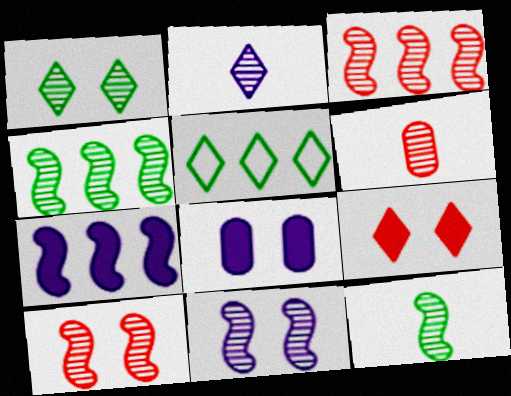[[2, 5, 9], 
[2, 6, 12], 
[3, 11, 12]]